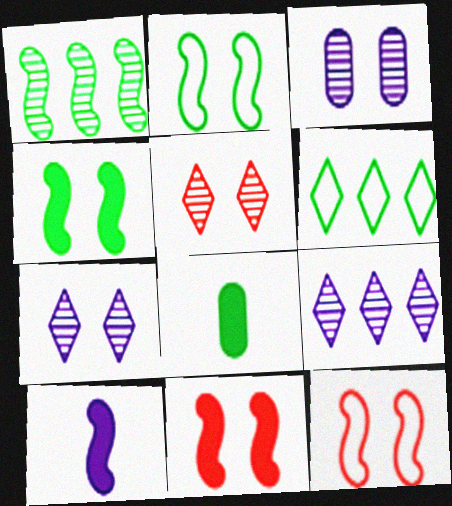[[1, 10, 12], 
[8, 9, 12]]